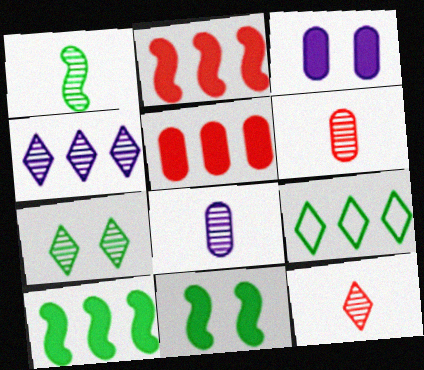[[1, 8, 12], 
[4, 7, 12]]